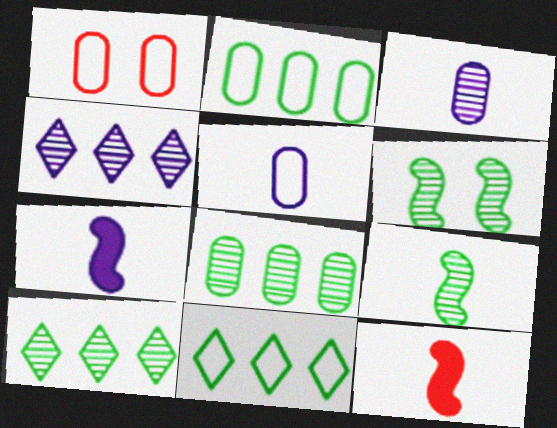[[1, 2, 5], 
[1, 7, 10]]